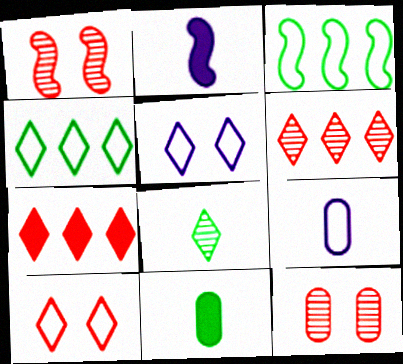[[1, 2, 3], 
[2, 4, 12], 
[3, 9, 10], 
[5, 7, 8]]